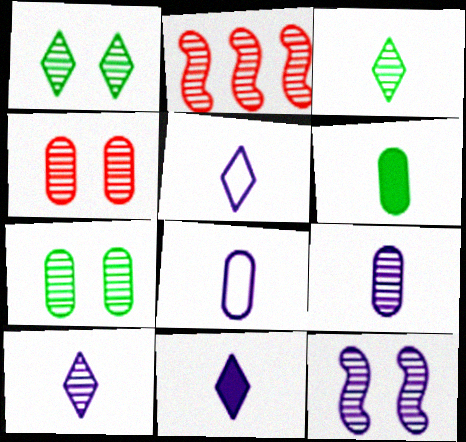[[1, 2, 9], 
[1, 4, 12], 
[2, 7, 10], 
[5, 10, 11]]